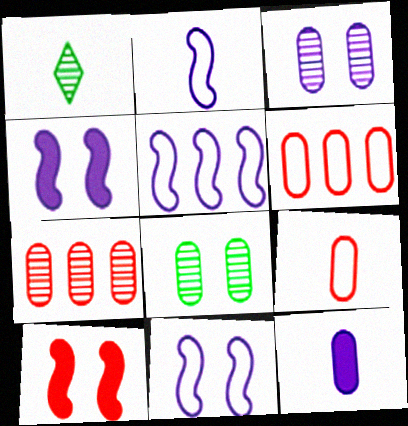[[1, 4, 6], 
[2, 5, 11], 
[6, 8, 12]]